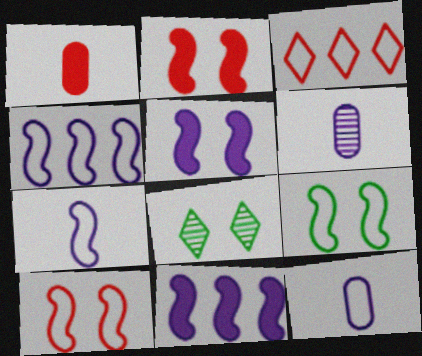[[1, 4, 8], 
[3, 9, 12]]